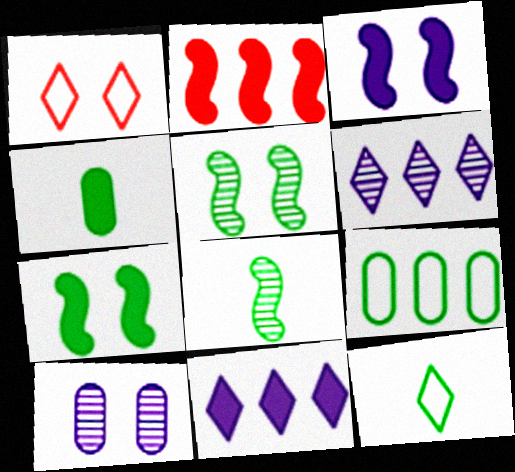[[1, 7, 10], 
[2, 6, 9], 
[2, 10, 12], 
[4, 8, 12]]